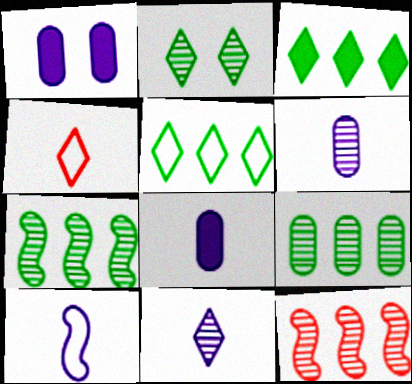[[1, 4, 7], 
[2, 6, 12], 
[8, 10, 11]]